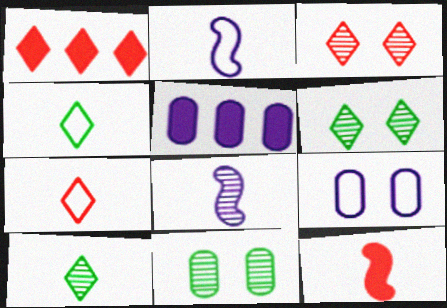[[1, 2, 11], 
[1, 3, 7]]